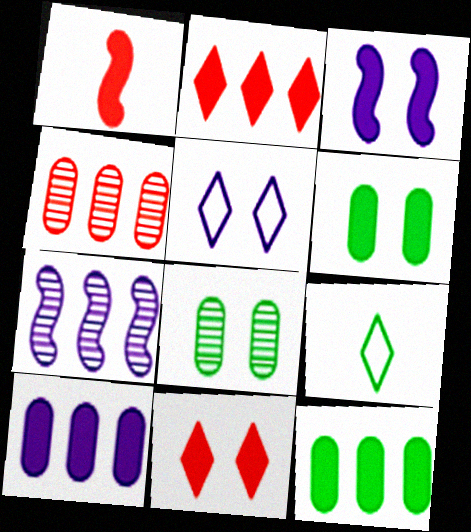[[3, 4, 9], 
[3, 6, 11]]